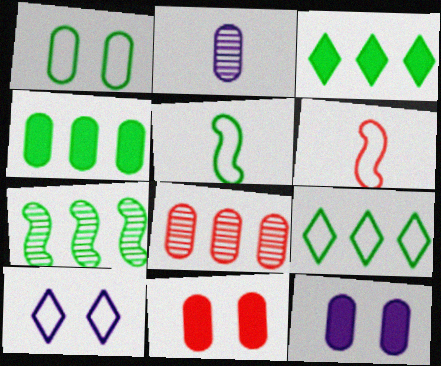[[1, 5, 9], 
[4, 7, 9]]